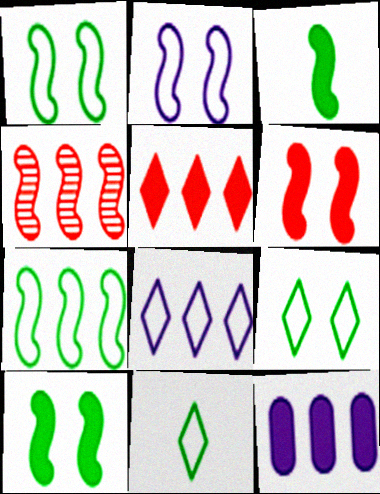[[2, 3, 4]]